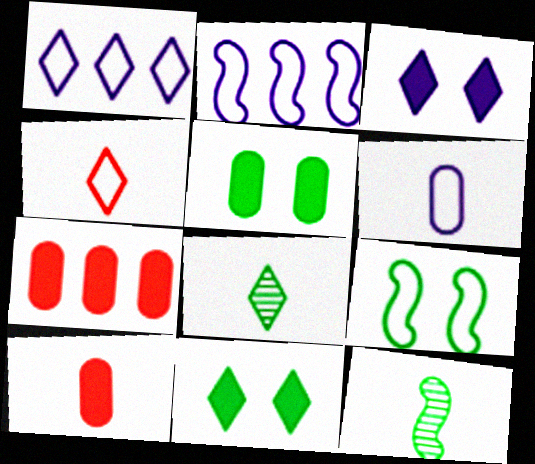[]